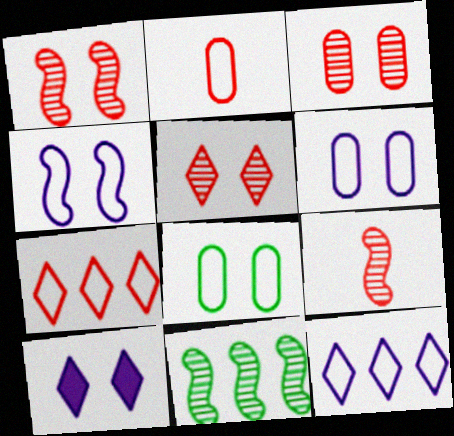[[1, 3, 5], 
[1, 8, 10], 
[2, 10, 11]]